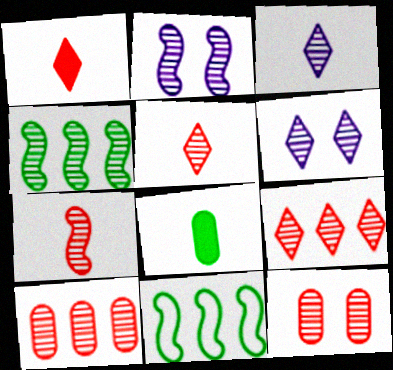[[2, 4, 7], 
[3, 4, 12], 
[7, 9, 12]]